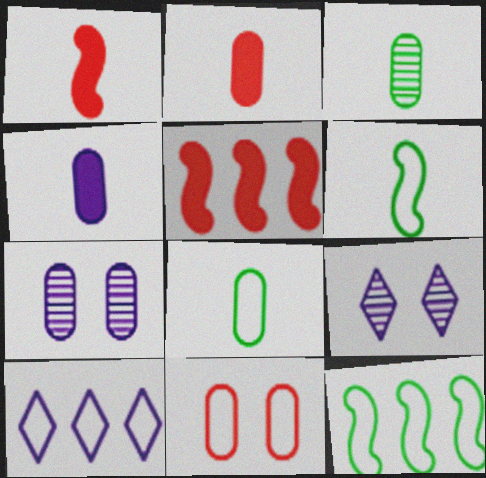[[2, 9, 12], 
[5, 8, 9], 
[6, 10, 11]]